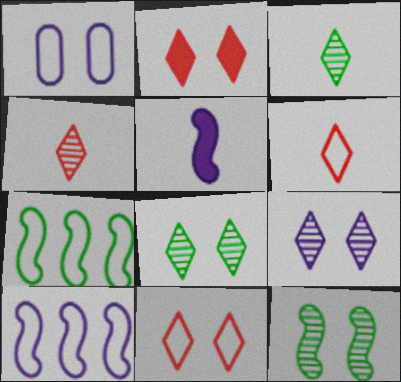[[1, 2, 12], 
[1, 6, 7]]